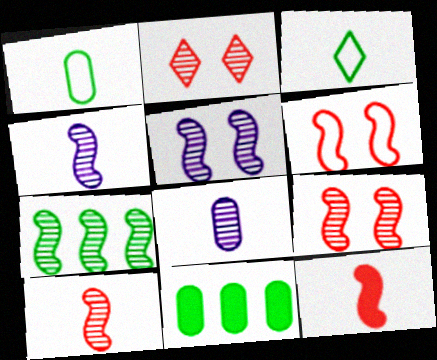[[2, 7, 8], 
[3, 8, 12], 
[4, 7, 9], 
[5, 7, 10]]